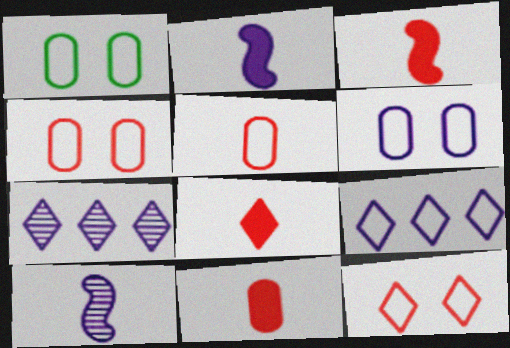[[1, 3, 7], 
[1, 4, 6], 
[2, 6, 7], 
[3, 8, 11]]